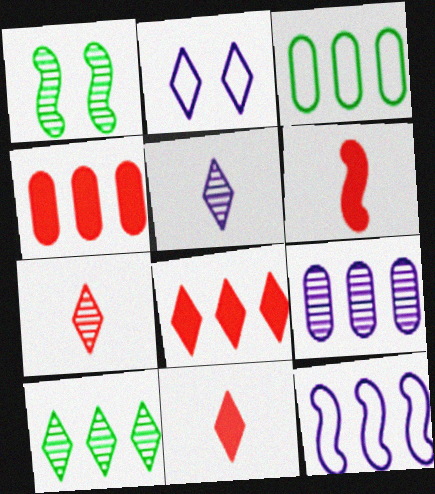[[1, 6, 12], 
[1, 7, 9], 
[2, 10, 11], 
[3, 4, 9], 
[4, 10, 12]]